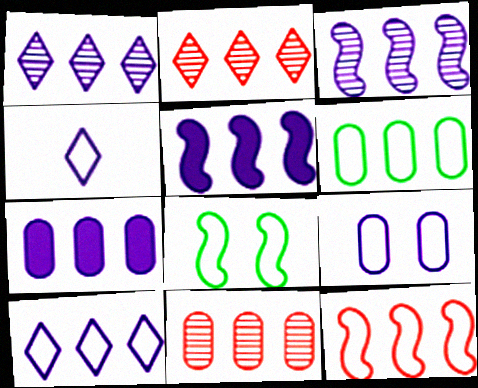[[2, 5, 6], 
[3, 7, 10], 
[6, 7, 11], 
[6, 10, 12]]